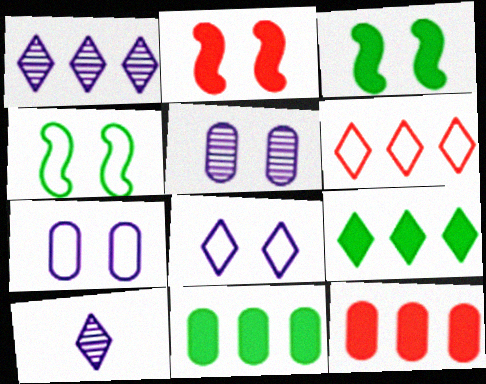[[1, 6, 9], 
[4, 10, 12]]